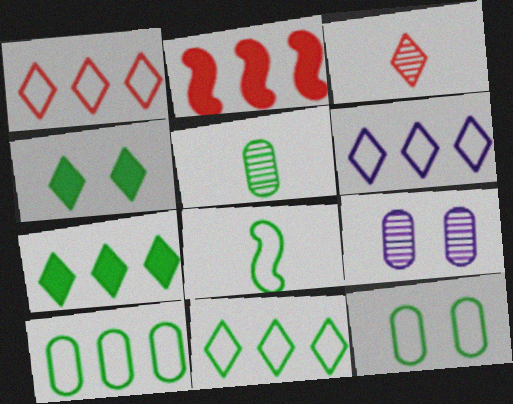[[1, 6, 11], 
[3, 4, 6], 
[8, 11, 12]]